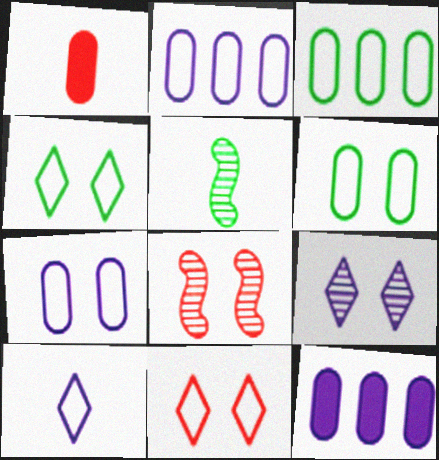[[1, 5, 10], 
[5, 11, 12]]